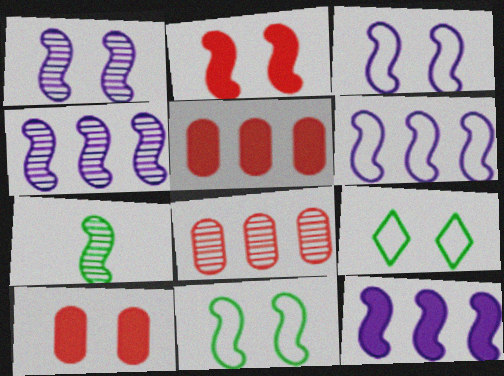[[1, 2, 11], 
[1, 9, 10], 
[2, 6, 7], 
[4, 6, 12]]